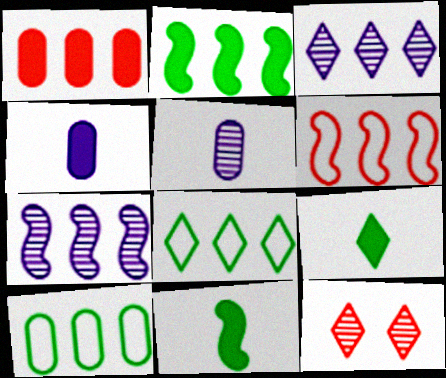[[1, 7, 8], 
[2, 6, 7]]